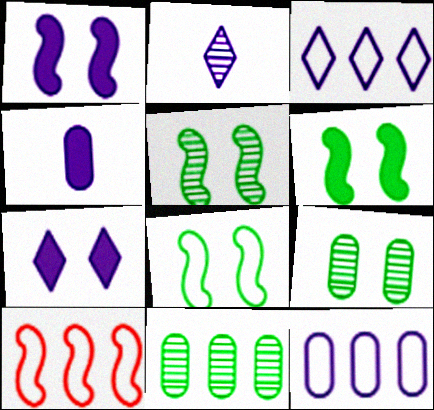[[1, 2, 12], 
[2, 3, 7], 
[5, 6, 8]]